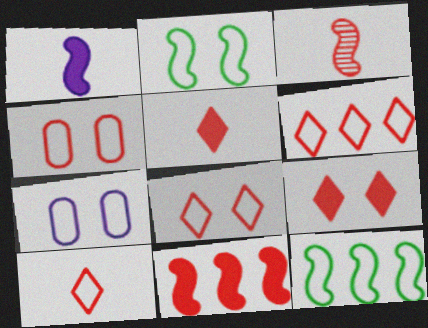[[2, 7, 8], 
[6, 8, 10], 
[7, 10, 12]]